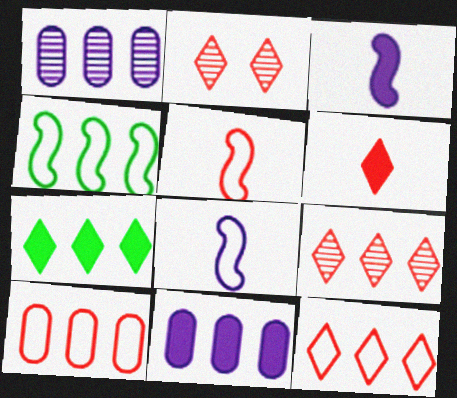[[2, 6, 12], 
[4, 9, 11]]